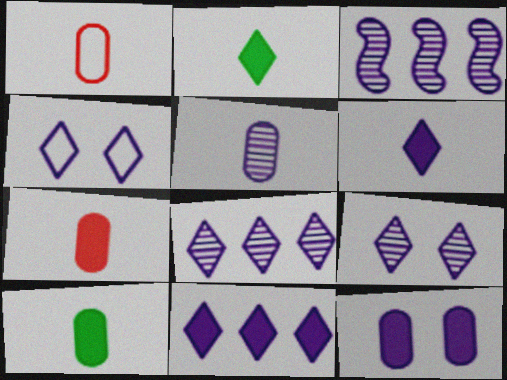[[1, 5, 10], 
[3, 5, 9], 
[4, 6, 8]]